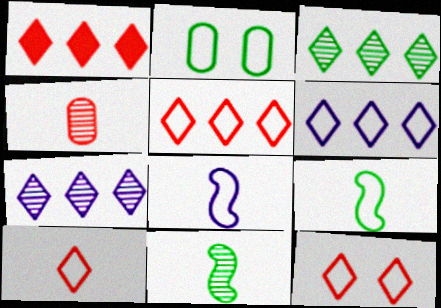[[1, 3, 6], 
[2, 5, 8], 
[5, 10, 12]]